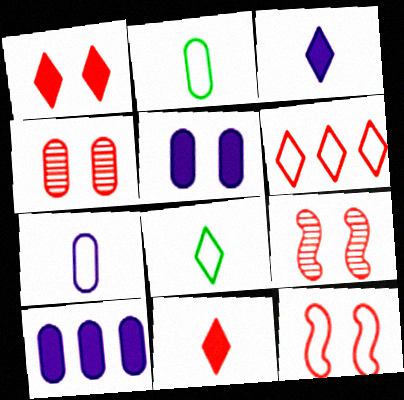[[1, 4, 12], 
[2, 4, 10], 
[8, 9, 10]]